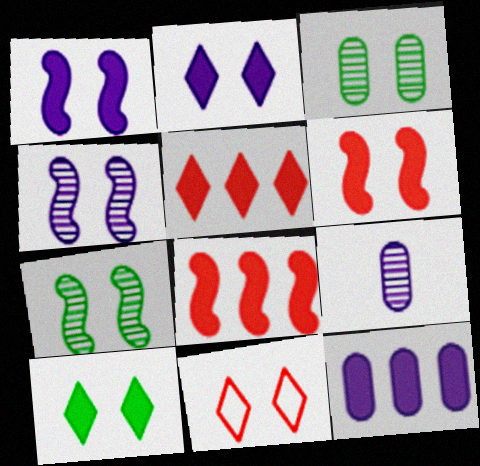[[1, 3, 11]]